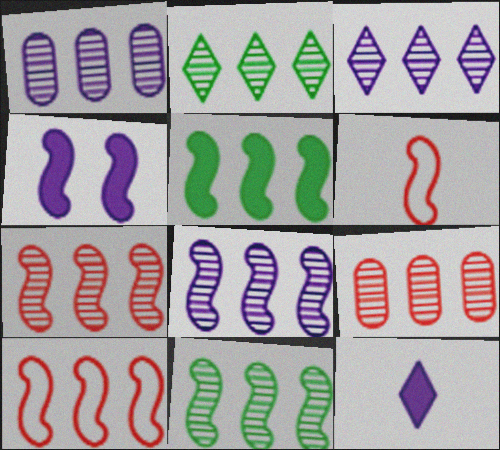[[1, 2, 7], 
[1, 3, 8], 
[2, 8, 9], 
[3, 9, 11], 
[4, 6, 11], 
[5, 8, 10], 
[7, 8, 11]]